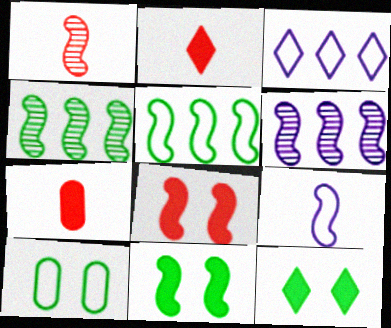[[2, 6, 10], 
[4, 8, 9]]